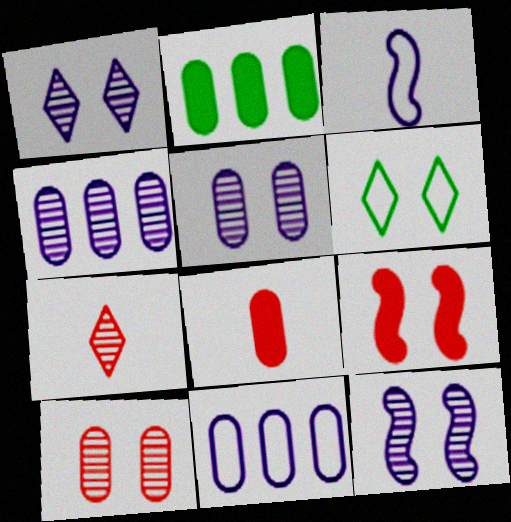[[1, 5, 12], 
[5, 6, 9]]